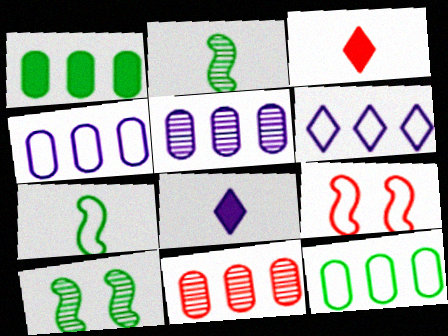[[1, 4, 11], 
[3, 4, 10], 
[3, 9, 11]]